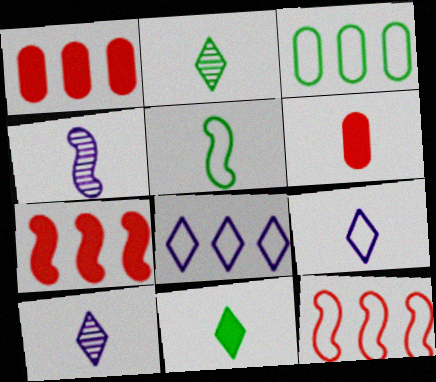[[3, 8, 12], 
[5, 6, 10]]